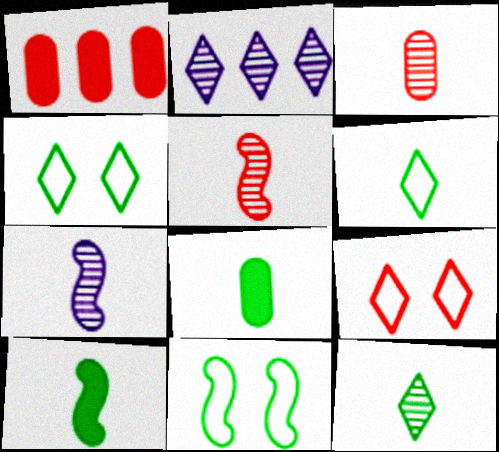[[1, 4, 7], 
[1, 5, 9], 
[3, 7, 12]]